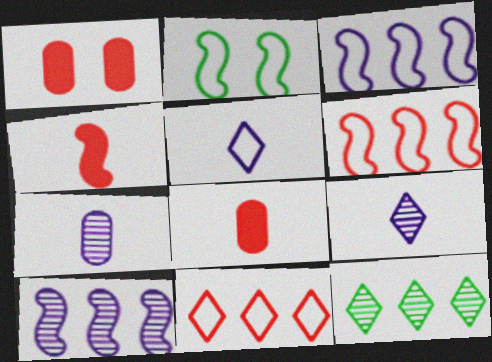[[2, 4, 10]]